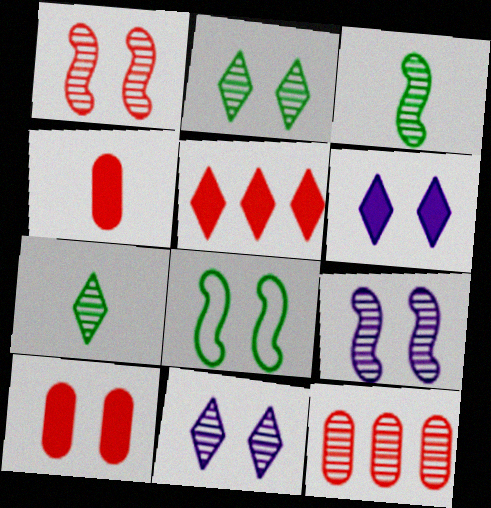[[3, 11, 12], 
[7, 9, 12], 
[8, 10, 11]]